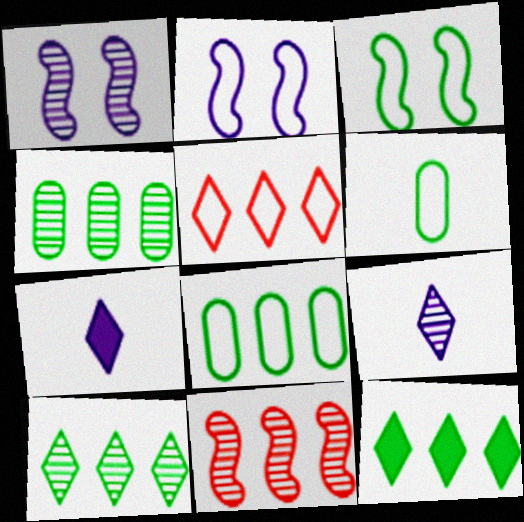[[2, 5, 6]]